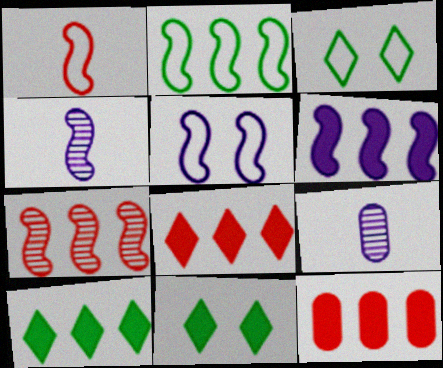[[1, 2, 5], 
[2, 6, 7], 
[3, 4, 12], 
[4, 5, 6], 
[6, 10, 12]]